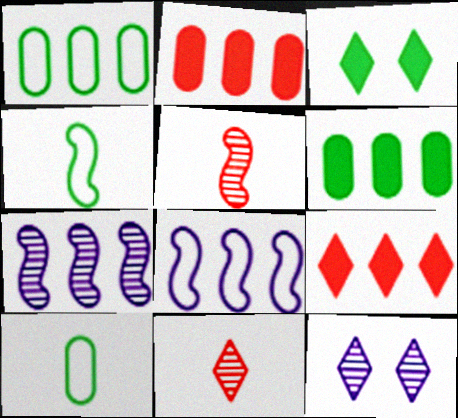[[1, 7, 9], 
[2, 4, 12]]